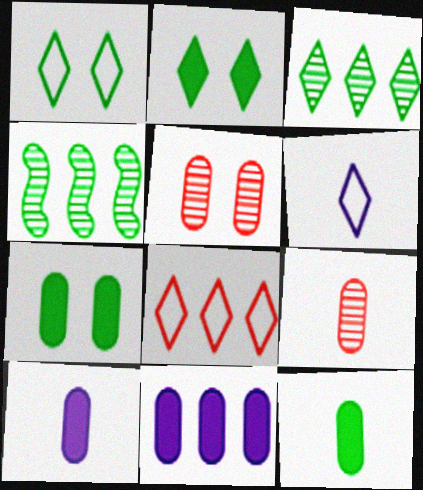[[1, 4, 12], 
[1, 6, 8], 
[4, 8, 11]]